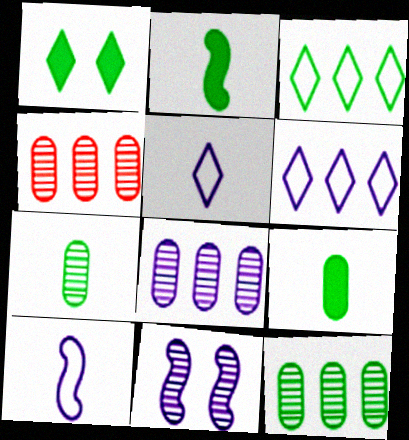[[1, 4, 10], 
[4, 8, 12]]